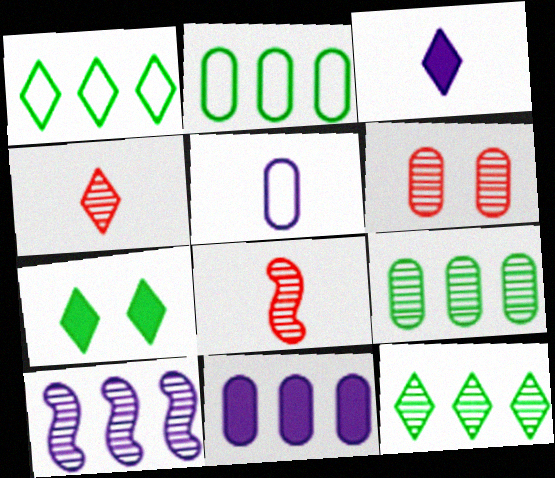[]